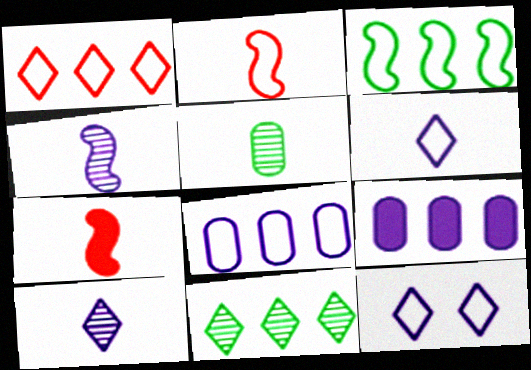[[1, 3, 8], 
[4, 9, 12], 
[5, 6, 7]]